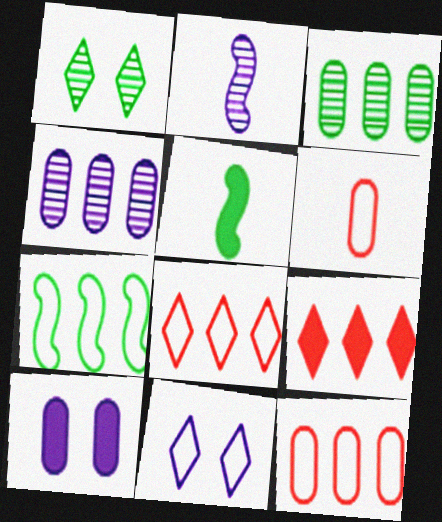[[3, 6, 10], 
[4, 7, 9], 
[5, 9, 10], 
[6, 7, 11]]